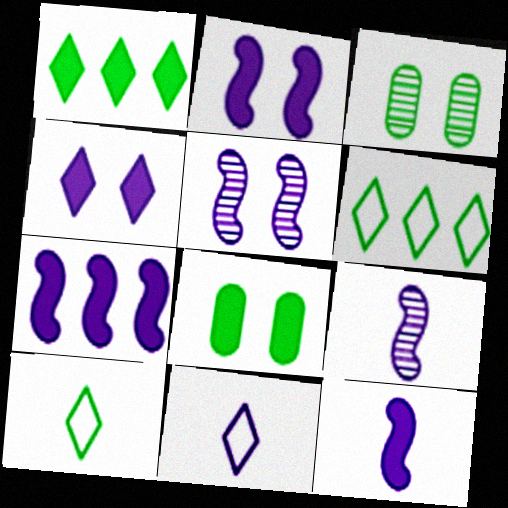[[2, 7, 12]]